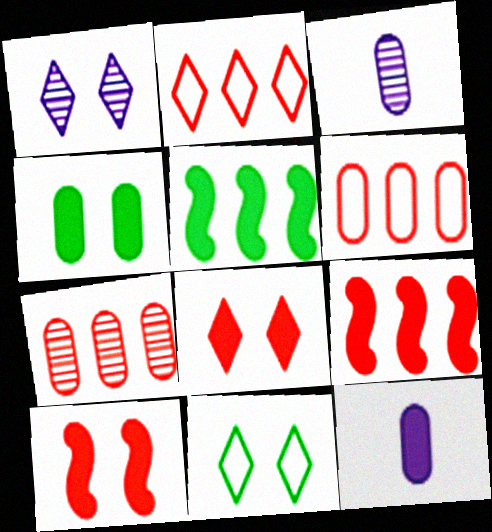[[1, 8, 11], 
[2, 7, 9], 
[3, 4, 6], 
[3, 9, 11], 
[5, 8, 12]]